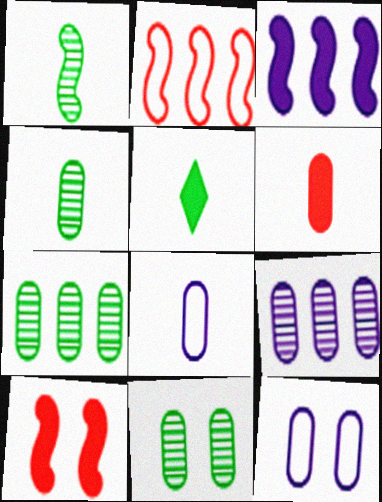[[4, 6, 8], 
[4, 7, 11], 
[6, 7, 12]]